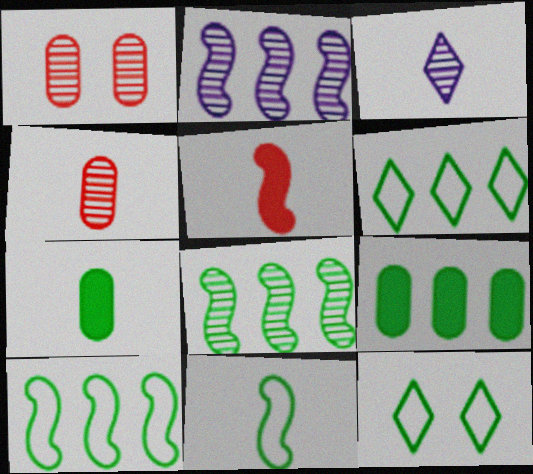[[1, 3, 8], 
[6, 8, 9], 
[7, 8, 12]]